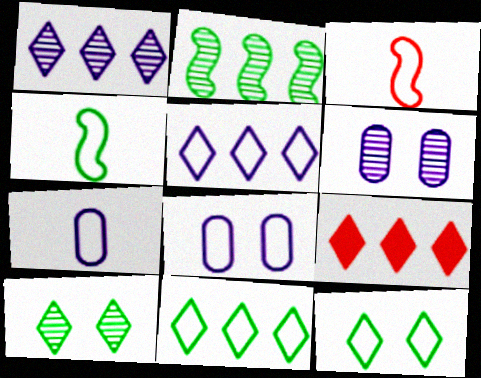[[1, 9, 11], 
[3, 8, 11], 
[4, 6, 9]]